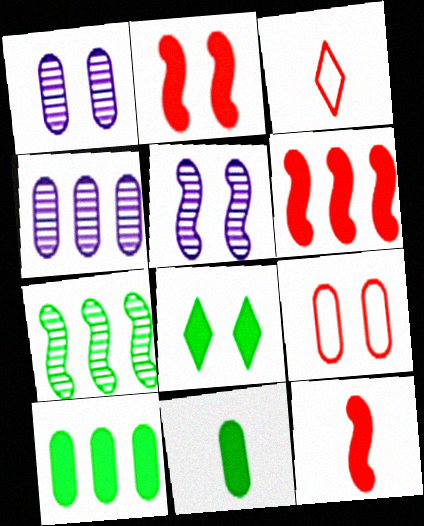[[2, 6, 12], 
[3, 5, 10], 
[4, 9, 11], 
[5, 8, 9]]